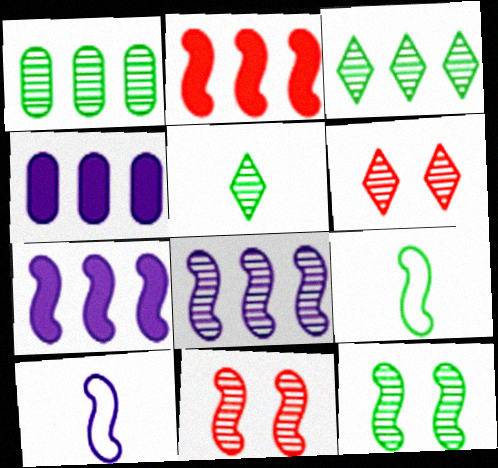[[1, 5, 12], 
[2, 10, 12], 
[4, 6, 9], 
[7, 9, 11]]